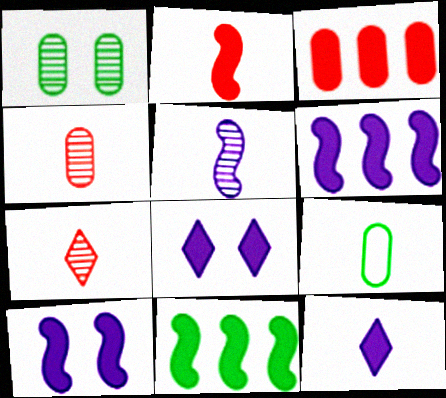[[2, 10, 11]]